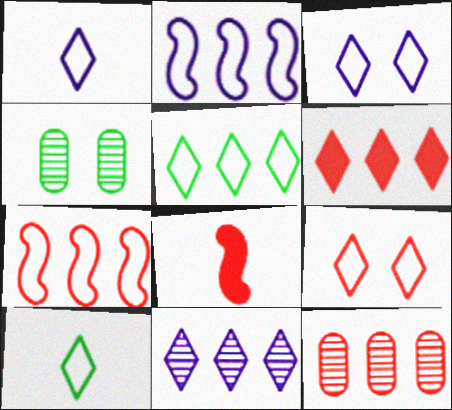[[1, 5, 9], 
[5, 6, 11], 
[6, 7, 12], 
[8, 9, 12]]